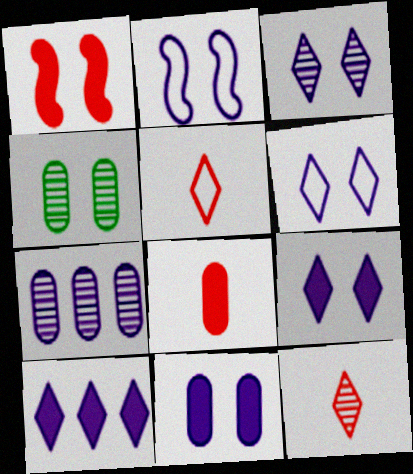[[1, 4, 6], 
[2, 3, 11], 
[3, 6, 9]]